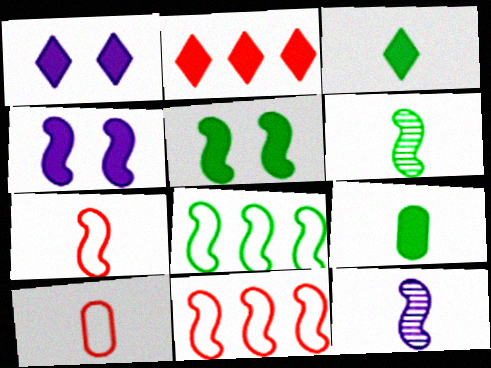[[1, 2, 3], 
[2, 4, 9], 
[3, 10, 12], 
[4, 6, 11], 
[5, 6, 8], 
[5, 11, 12]]